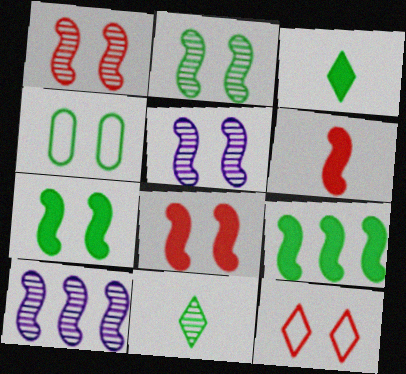[[1, 2, 5], 
[4, 9, 11]]